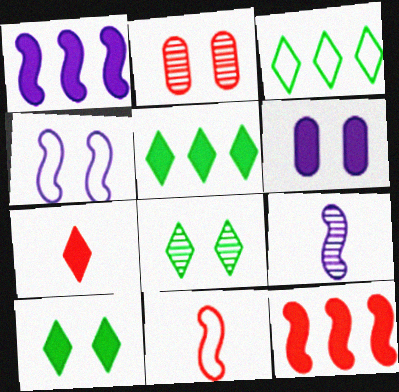[[1, 4, 9], 
[2, 4, 10]]